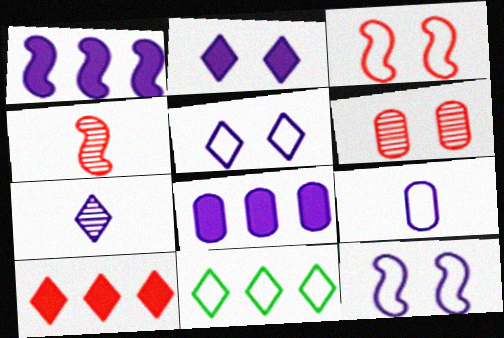[[3, 9, 11], 
[7, 8, 12]]